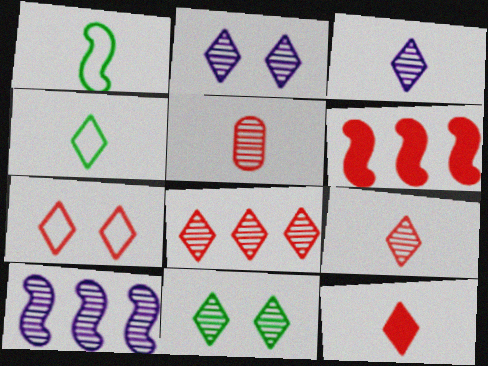[[3, 4, 12], 
[3, 8, 11], 
[5, 6, 7], 
[5, 10, 11], 
[7, 8, 12]]